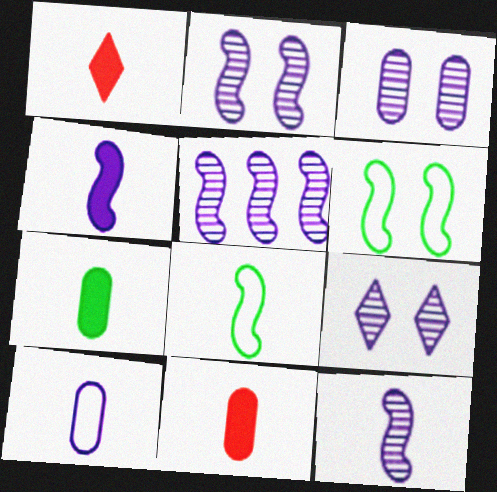[[1, 4, 7], 
[2, 3, 9], 
[2, 5, 12]]